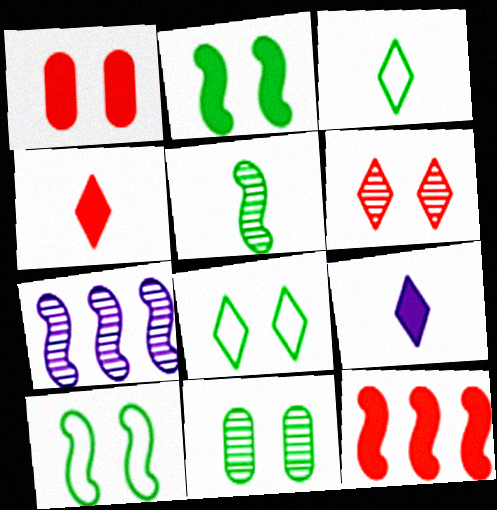[[1, 3, 7], 
[1, 4, 12], 
[2, 8, 11]]